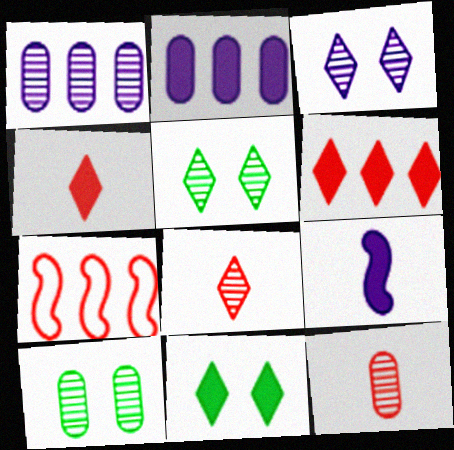[[1, 10, 12]]